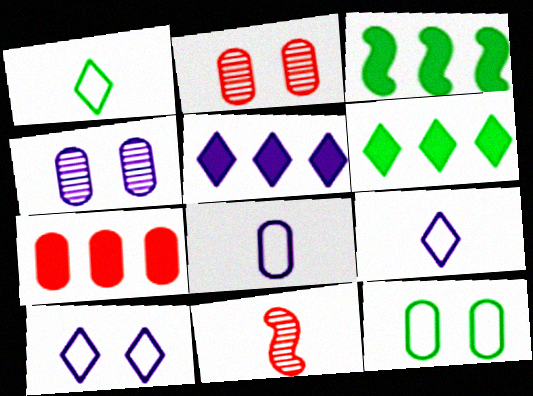[[2, 3, 9], 
[3, 5, 7], 
[5, 11, 12]]